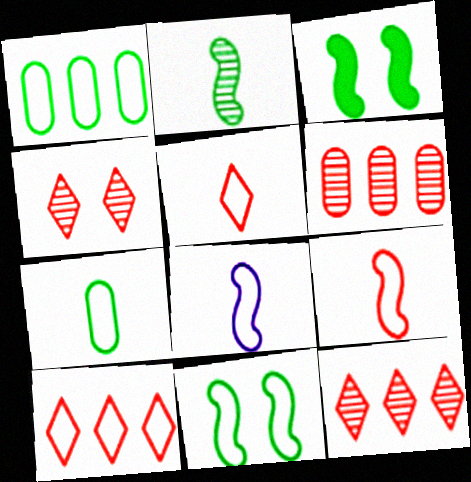[[5, 7, 8]]